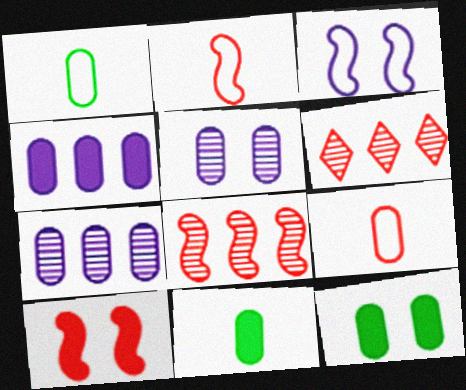[[2, 8, 10], 
[3, 6, 11], 
[6, 9, 10], 
[7, 9, 12]]